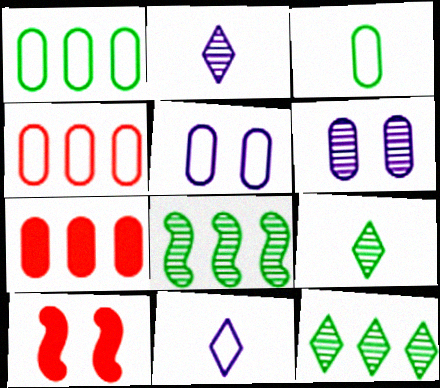[[1, 2, 10], 
[3, 4, 5], 
[3, 6, 7]]